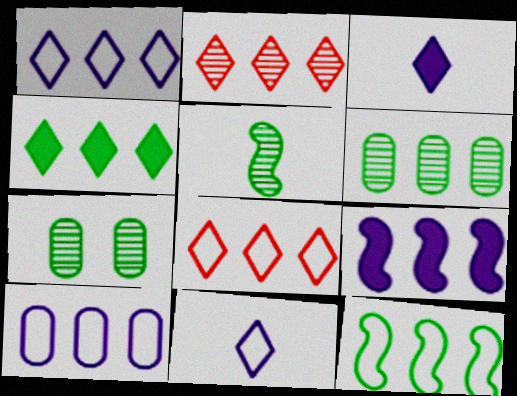[[1, 2, 4], 
[4, 6, 12], 
[6, 8, 9], 
[8, 10, 12]]